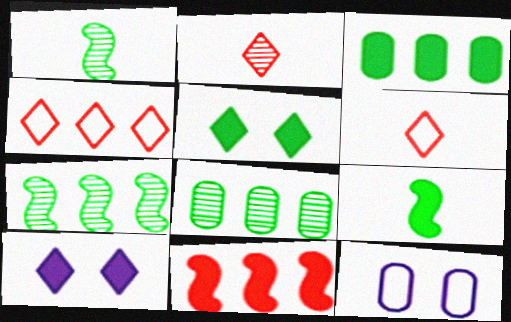[[3, 5, 9]]